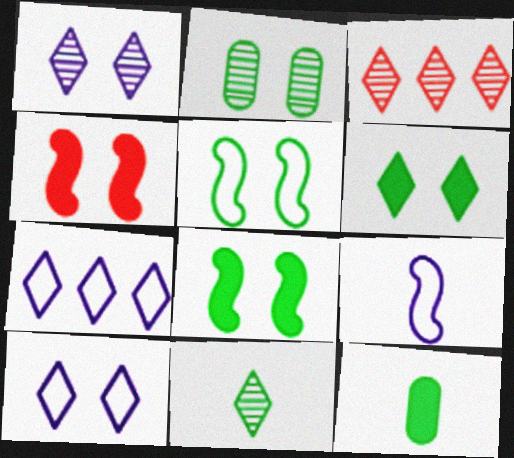[[1, 3, 11], 
[2, 4, 10], 
[2, 5, 6]]